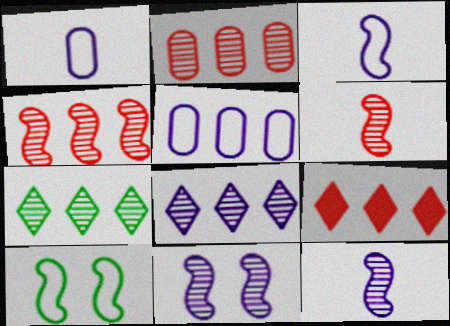[]